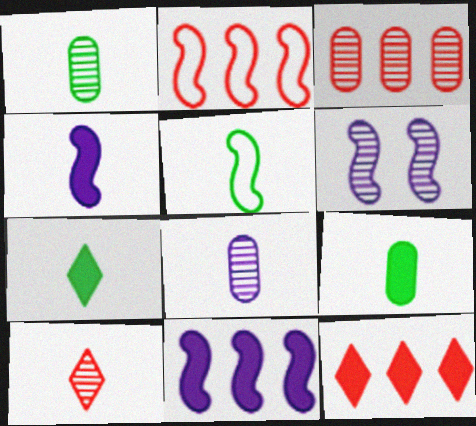[[1, 5, 7], 
[2, 3, 12]]